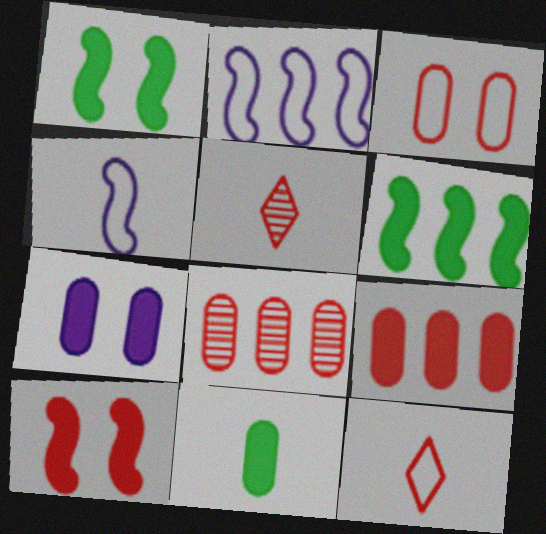[[4, 5, 11], 
[7, 9, 11], 
[8, 10, 12]]